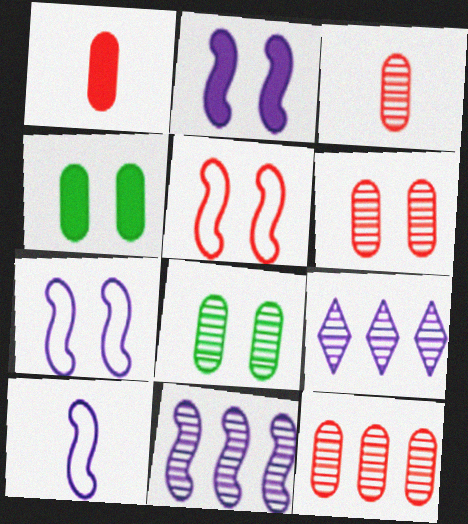[[2, 10, 11], 
[3, 6, 12]]